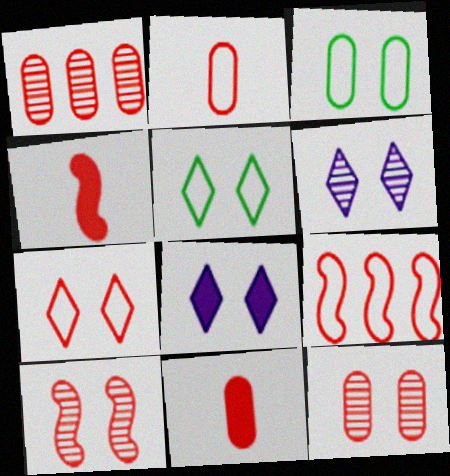[[1, 4, 7], 
[2, 7, 9], 
[3, 8, 10], 
[4, 9, 10]]